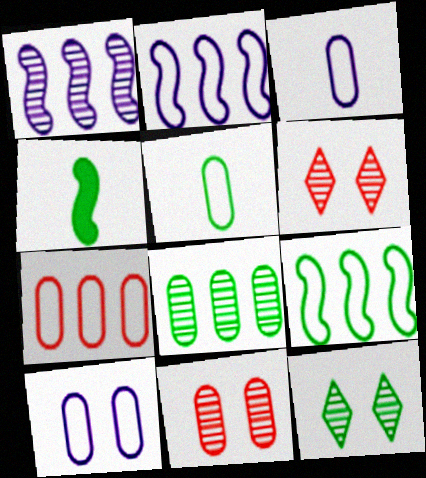[[5, 7, 10]]